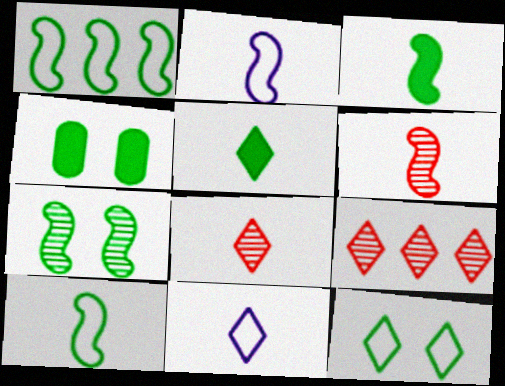[[1, 3, 7], 
[2, 3, 6], 
[2, 4, 9], 
[4, 7, 12], 
[5, 8, 11]]